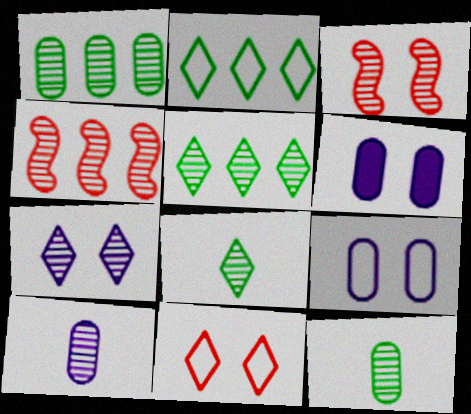[[3, 5, 10], 
[4, 7, 12]]